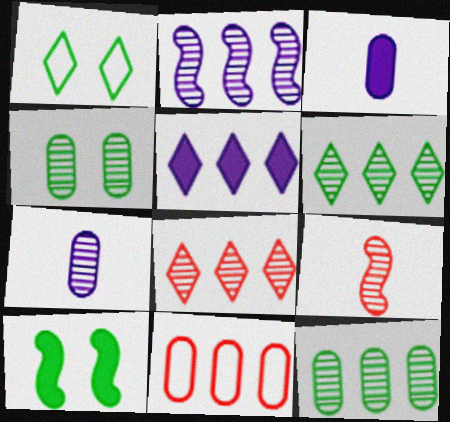[[1, 4, 10], 
[2, 8, 12], 
[3, 4, 11]]